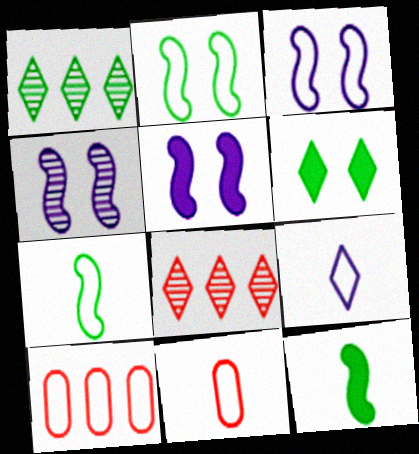[[1, 5, 11], 
[2, 9, 10], 
[3, 4, 5], 
[6, 8, 9], 
[7, 9, 11]]